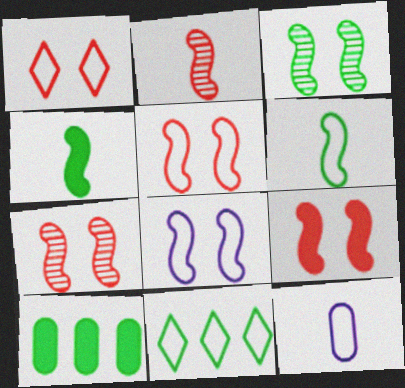[[3, 8, 9], 
[5, 7, 9], 
[5, 11, 12]]